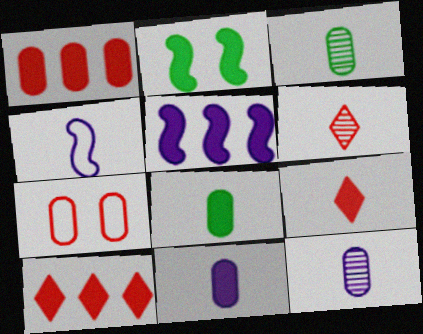[[2, 10, 11], 
[3, 4, 9], 
[4, 6, 8]]